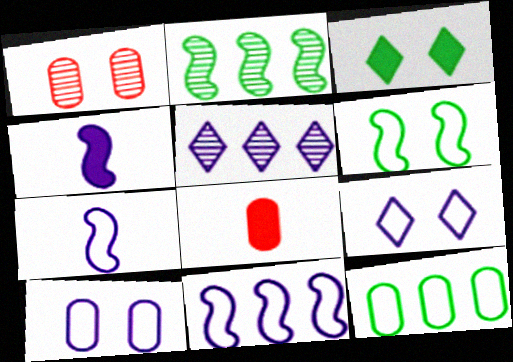[[2, 8, 9], 
[4, 5, 10], 
[5, 6, 8]]